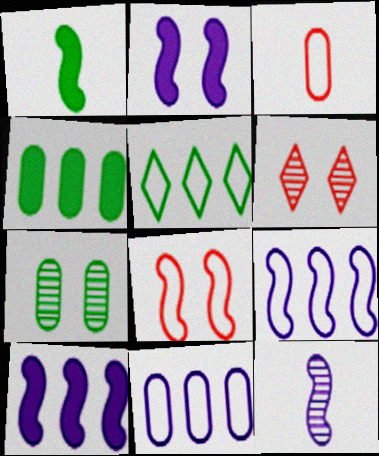[[1, 5, 7], 
[1, 6, 11], 
[2, 9, 12]]